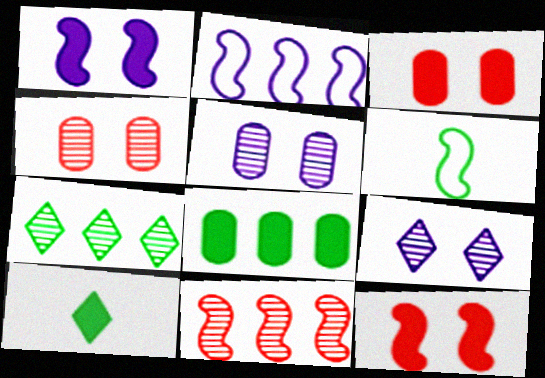[[1, 6, 11], 
[2, 4, 10]]